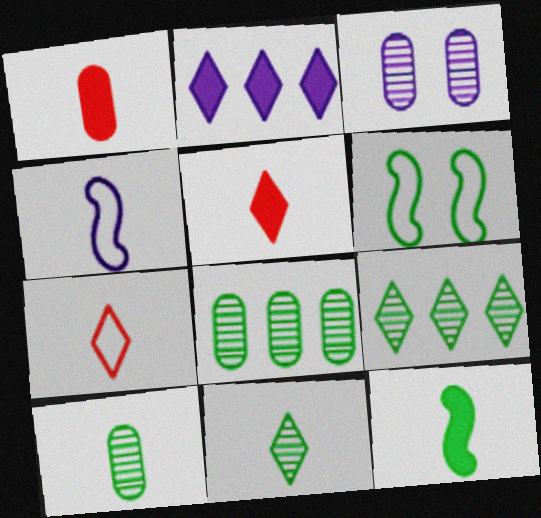[[1, 4, 11], 
[2, 3, 4], 
[4, 5, 10]]